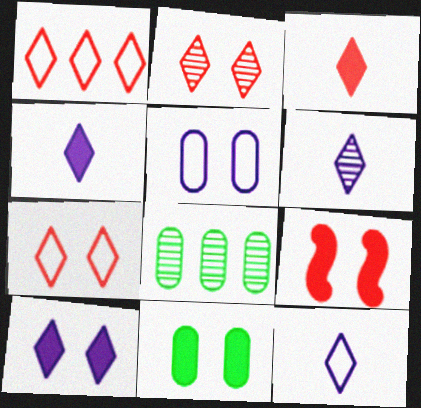[[1, 2, 3], 
[4, 6, 12], 
[8, 9, 12], 
[9, 10, 11]]